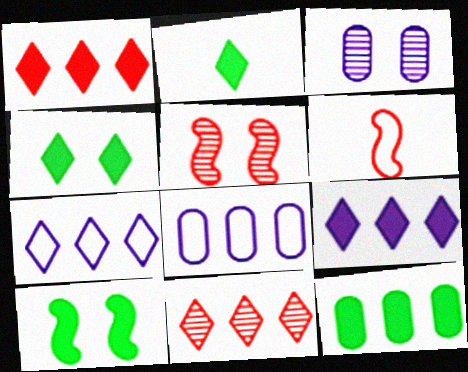[[2, 5, 8], 
[2, 10, 12]]